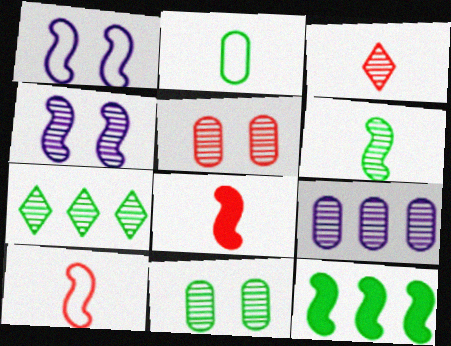[[4, 10, 12], 
[6, 7, 11]]